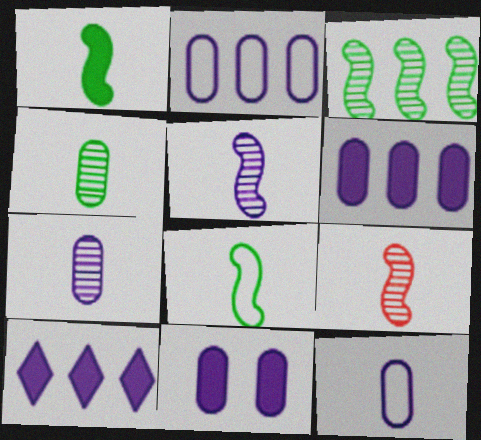[[2, 7, 11]]